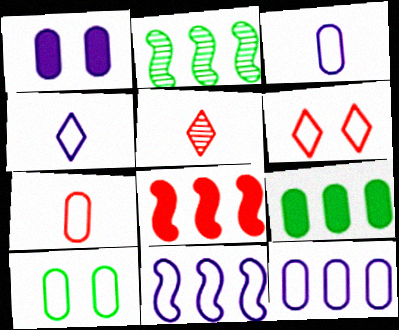[[2, 8, 11], 
[7, 10, 12]]